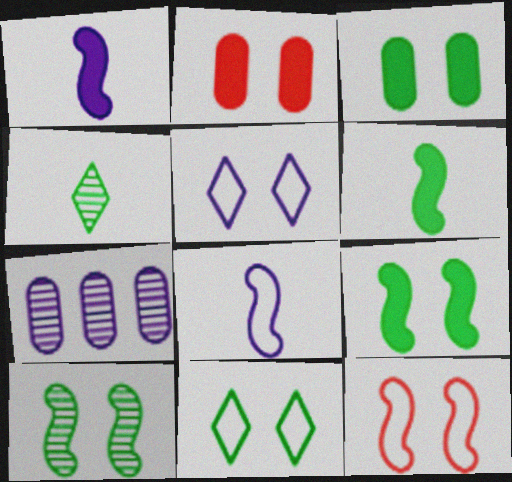[[1, 5, 7], 
[2, 5, 10], 
[3, 10, 11]]